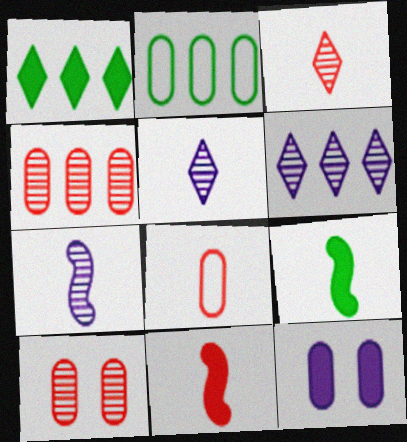[[1, 11, 12], 
[3, 8, 11], 
[5, 8, 9]]